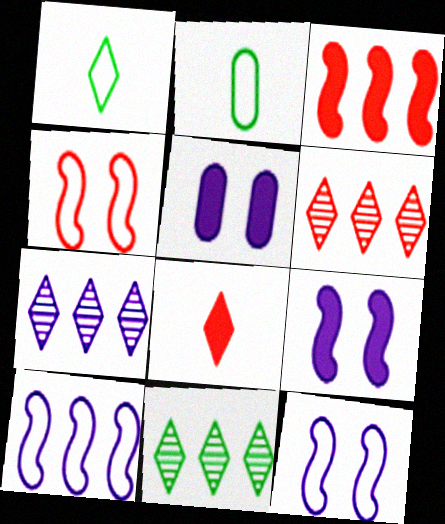[[2, 6, 9], 
[6, 7, 11]]